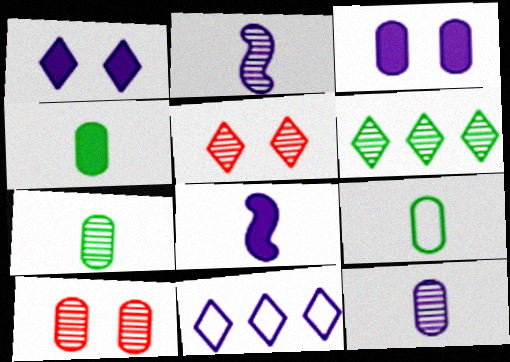[[2, 3, 11], 
[2, 6, 10], 
[4, 7, 9]]